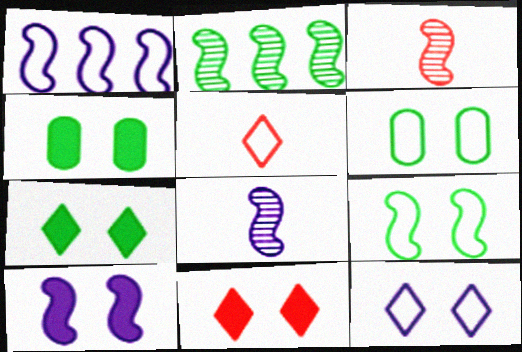[[1, 5, 6], 
[1, 8, 10], 
[4, 10, 11]]